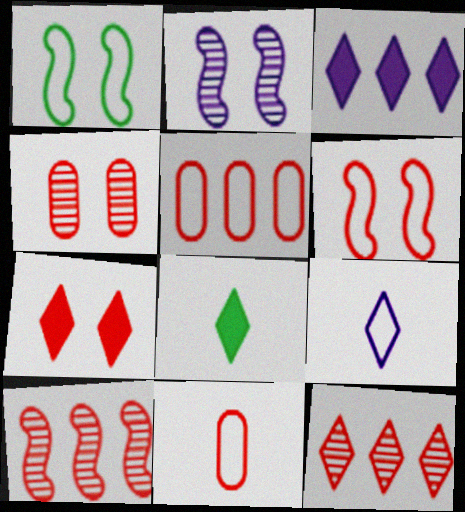[[1, 5, 9], 
[2, 5, 8], 
[3, 7, 8], 
[4, 6, 7], 
[7, 10, 11]]